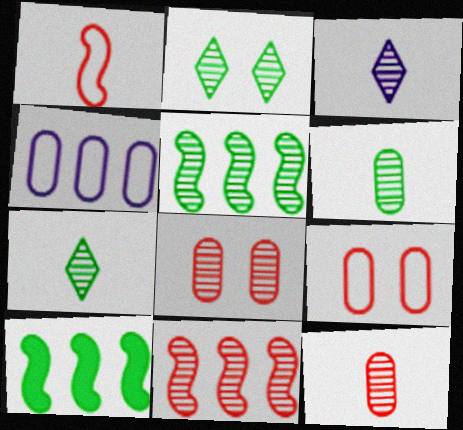[[2, 5, 6], 
[3, 5, 8], 
[3, 9, 10]]